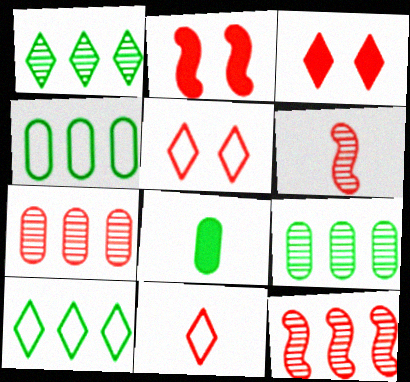[[2, 7, 11]]